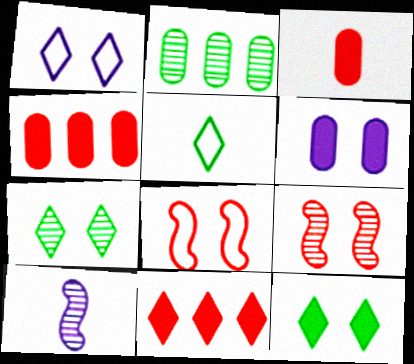[[3, 5, 10], 
[6, 7, 8]]